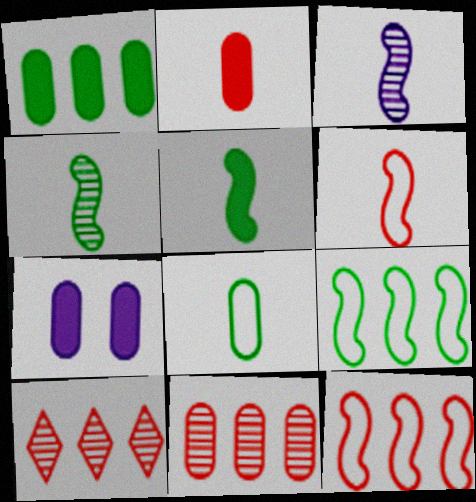[[1, 2, 7], 
[3, 5, 6], 
[7, 8, 11]]